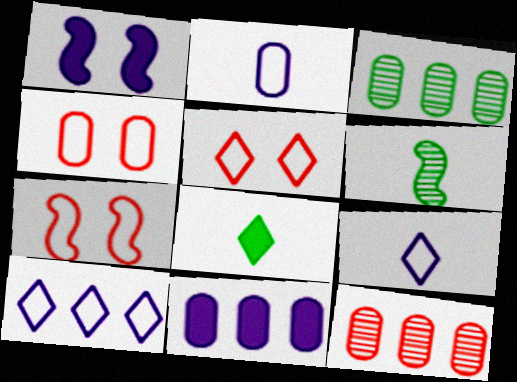[[4, 5, 7], 
[5, 6, 11]]